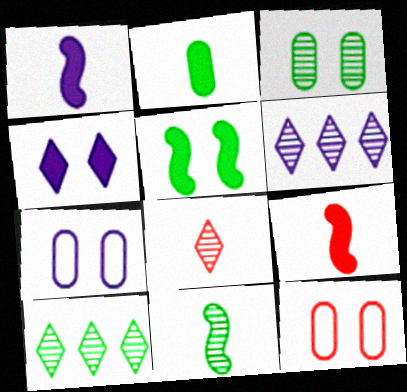[[1, 6, 7], 
[1, 10, 12], 
[3, 10, 11], 
[7, 9, 10]]